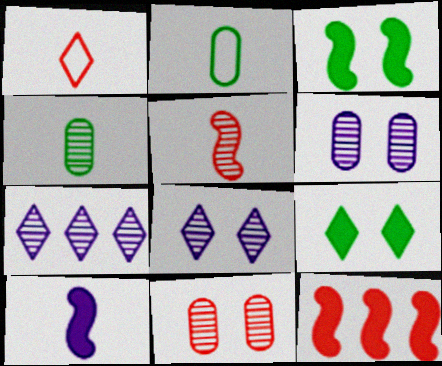[[1, 4, 10], 
[1, 7, 9], 
[1, 11, 12], 
[2, 8, 12], 
[3, 10, 12]]